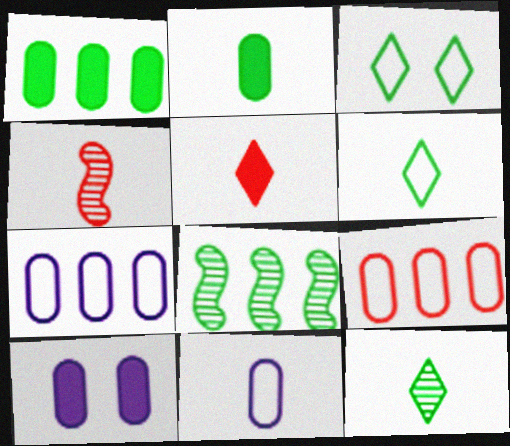[[2, 3, 8]]